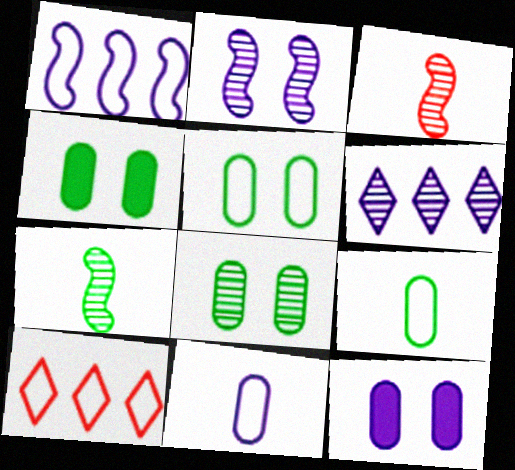[[3, 6, 8], 
[4, 5, 8], 
[7, 10, 12]]